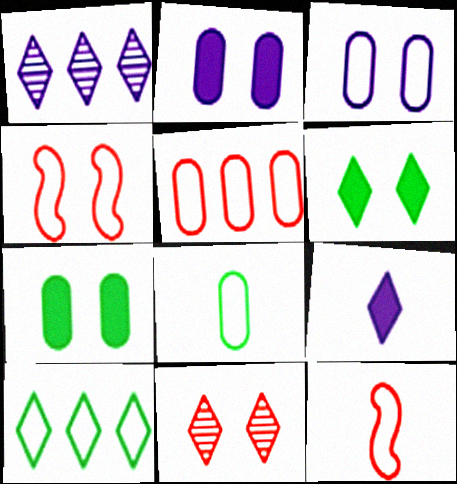[[1, 7, 12], 
[3, 5, 8], 
[3, 10, 12], 
[9, 10, 11]]